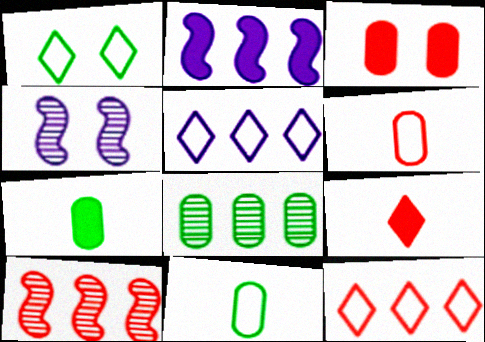[[1, 3, 4], 
[2, 8, 12], 
[4, 7, 12]]